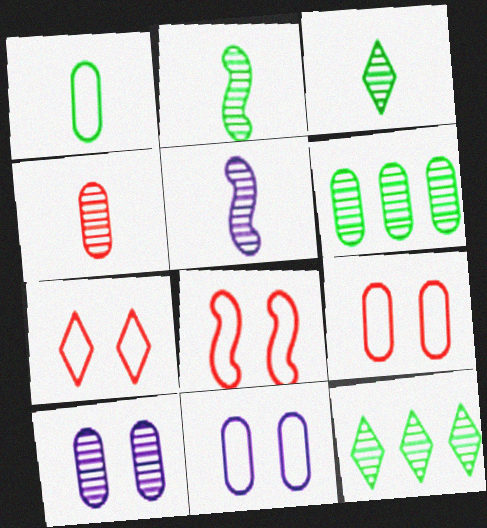[[3, 4, 5], 
[4, 6, 10], 
[7, 8, 9]]